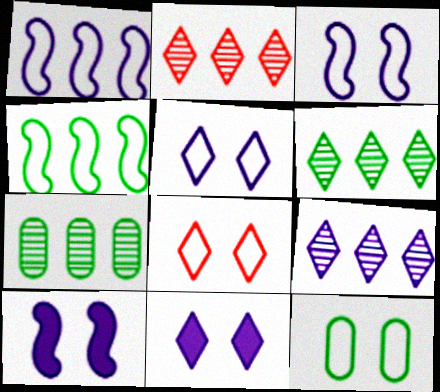[[2, 6, 9], 
[3, 8, 12]]